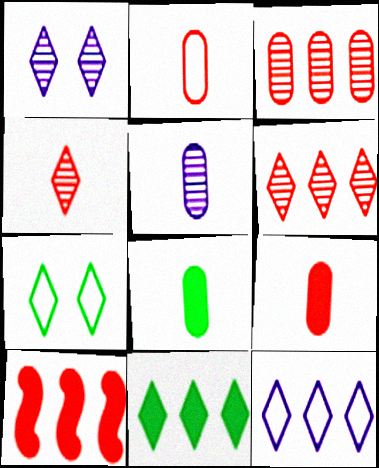[[2, 5, 8], 
[5, 7, 10], 
[6, 11, 12]]